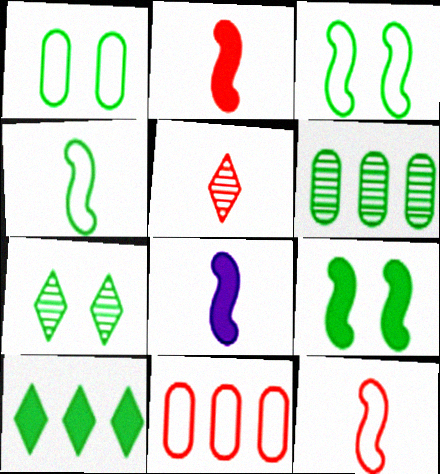[[1, 7, 9], 
[7, 8, 11]]